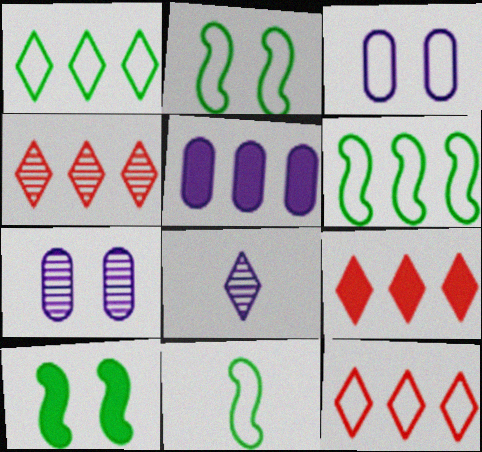[[2, 6, 11], 
[3, 11, 12], 
[4, 5, 6], 
[4, 9, 12], 
[7, 9, 11]]